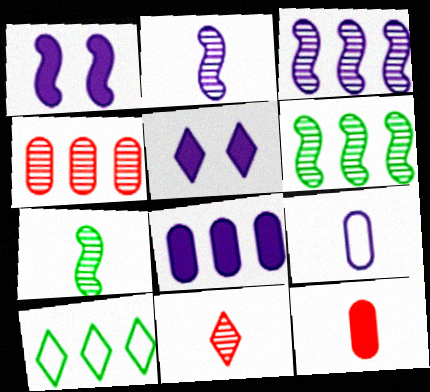[[3, 5, 9], 
[5, 10, 11]]